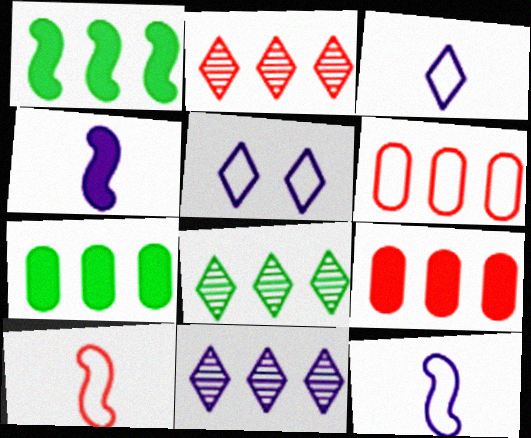[[1, 6, 11], 
[2, 8, 11]]